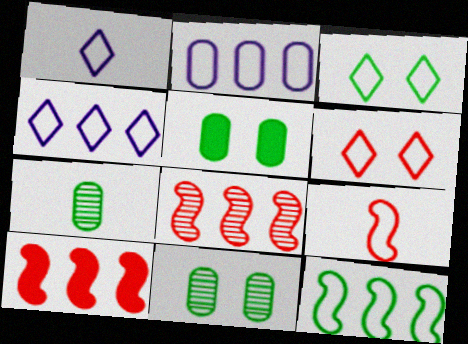[[1, 5, 8], 
[1, 10, 11], 
[2, 3, 9]]